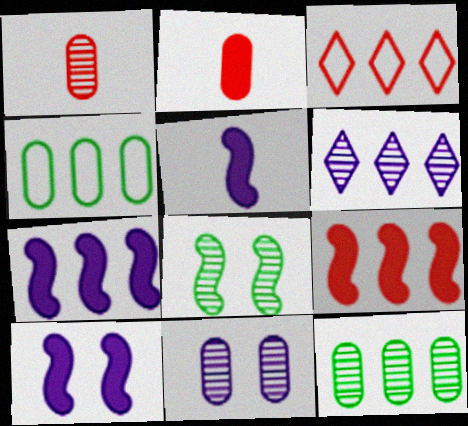[[1, 6, 8], 
[1, 11, 12], 
[2, 4, 11], 
[3, 7, 12], 
[4, 6, 9], 
[5, 7, 10]]